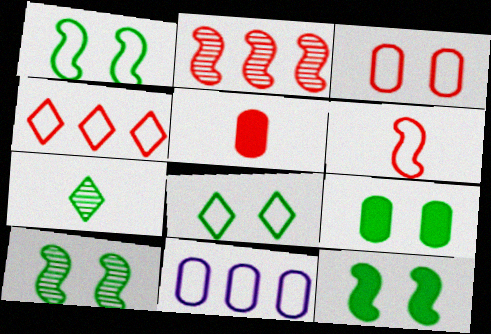[[1, 10, 12], 
[3, 4, 6], 
[6, 8, 11], 
[8, 9, 10]]